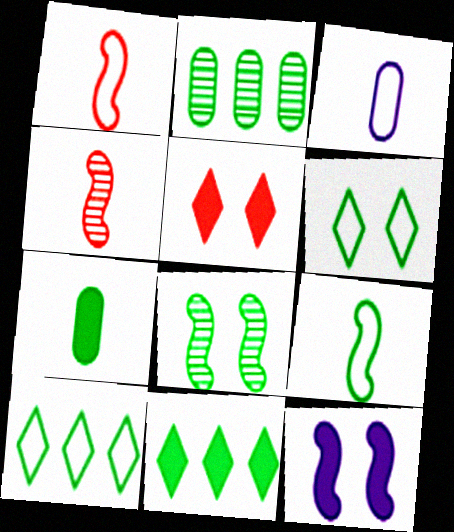[[7, 8, 10]]